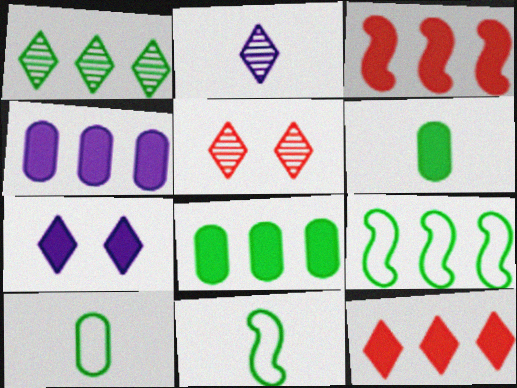[[1, 2, 5], 
[1, 8, 9], 
[3, 6, 7], 
[4, 5, 11]]